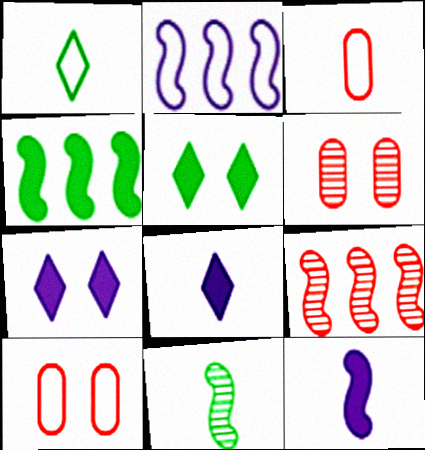[[1, 2, 10], 
[2, 4, 9], 
[3, 8, 11]]